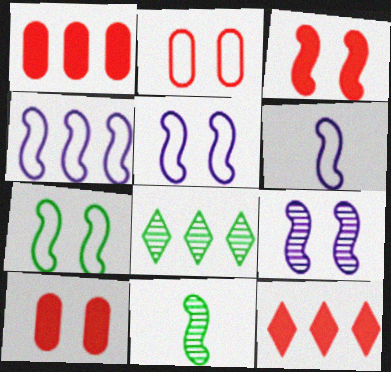[[1, 4, 8], 
[3, 4, 11], 
[3, 7, 9], 
[4, 5, 6], 
[6, 8, 10]]